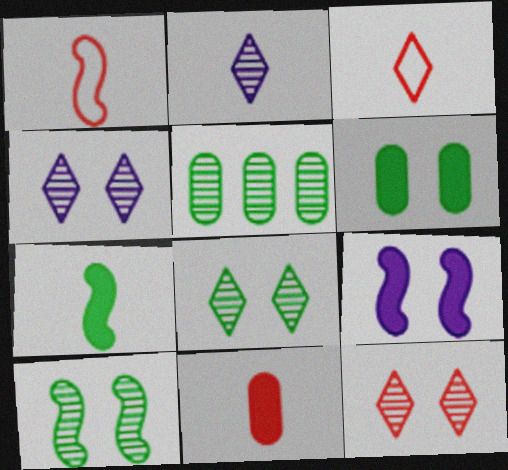[[3, 5, 9], 
[4, 8, 12]]